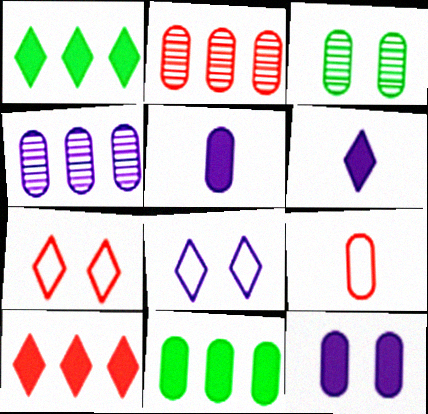[]